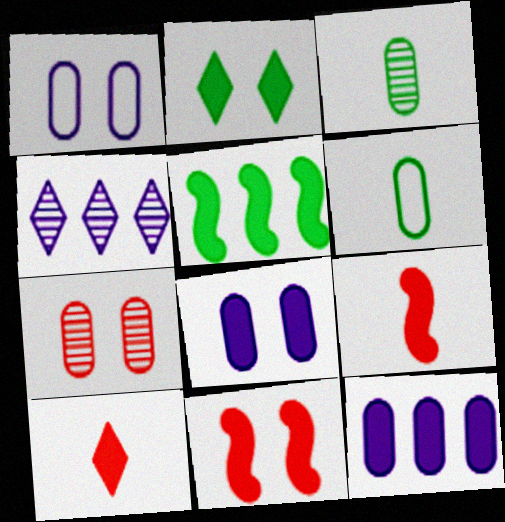[[2, 8, 11], 
[2, 9, 12], 
[4, 6, 11], 
[5, 8, 10], 
[6, 7, 12]]